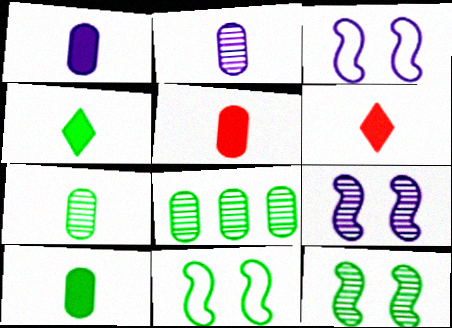[[1, 5, 10], 
[3, 6, 8], 
[4, 8, 11]]